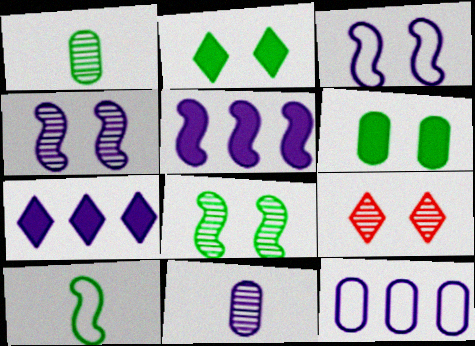[[3, 6, 9], 
[3, 7, 11]]